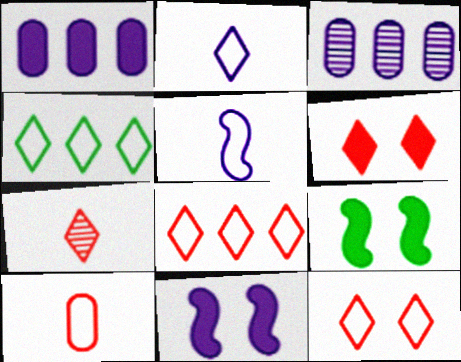[[2, 3, 11], 
[2, 4, 12], 
[6, 7, 8]]